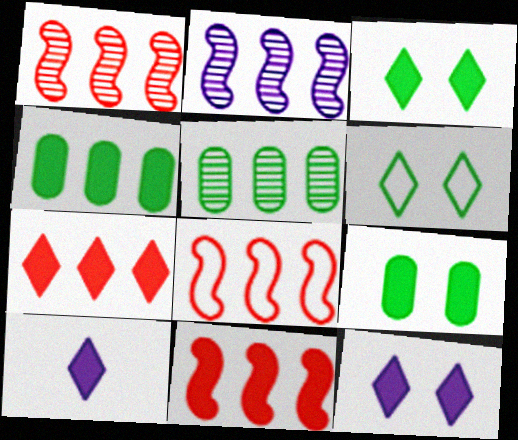[[1, 8, 11], 
[3, 7, 10], 
[9, 10, 11]]